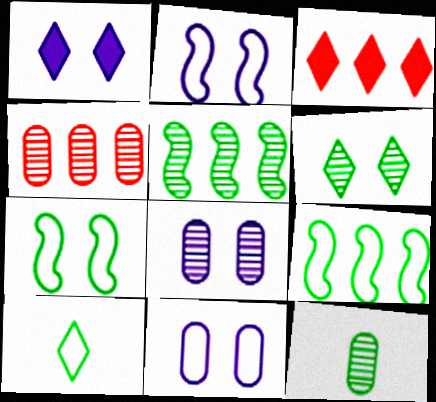[[1, 2, 8], 
[2, 3, 12], 
[4, 8, 12], 
[5, 6, 12]]